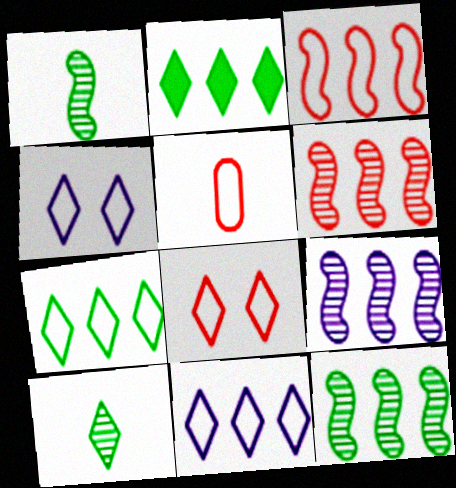[[3, 5, 8], 
[6, 9, 12]]